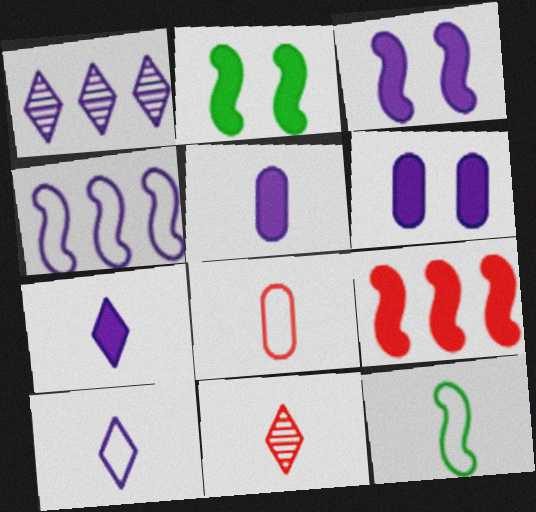[[1, 2, 8], 
[5, 11, 12], 
[8, 10, 12]]